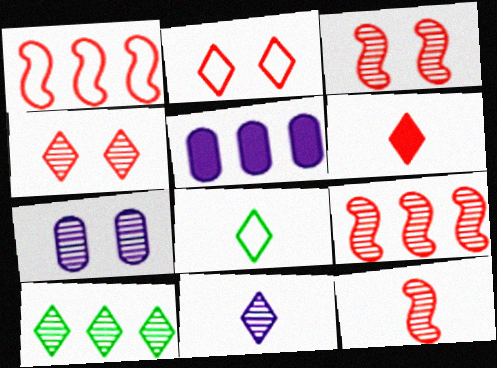[[1, 5, 10], 
[3, 5, 8], 
[3, 9, 12], 
[4, 10, 11], 
[6, 8, 11], 
[7, 10, 12]]